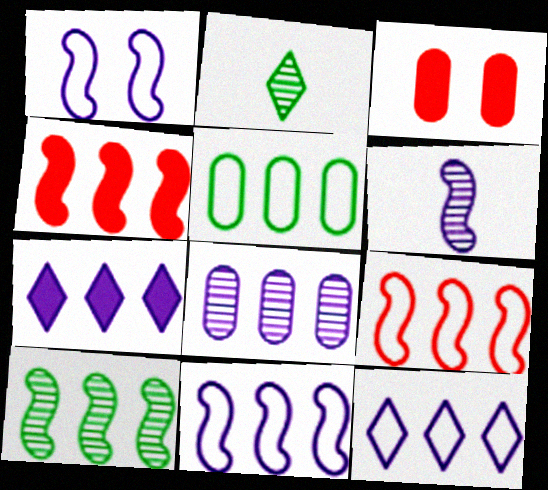[[2, 3, 11], 
[4, 10, 11], 
[5, 9, 12], 
[7, 8, 11]]